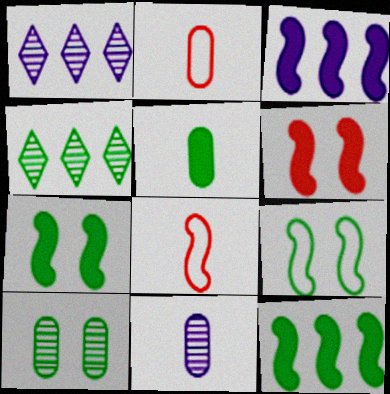[[1, 2, 7], 
[2, 5, 11], 
[4, 5, 9]]